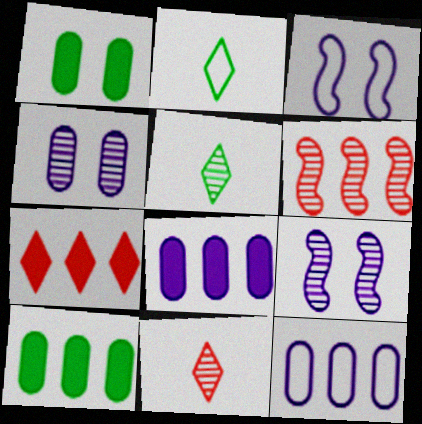[[3, 10, 11], 
[4, 5, 6]]